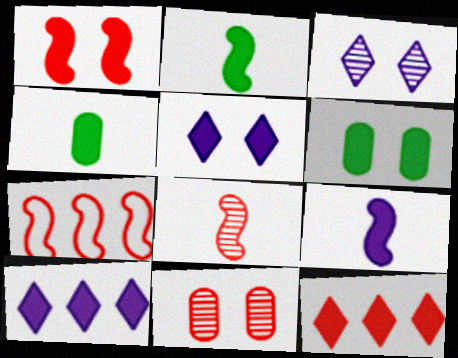[[1, 4, 10], 
[1, 5, 6], 
[1, 7, 8], 
[3, 4, 7], 
[6, 9, 12]]